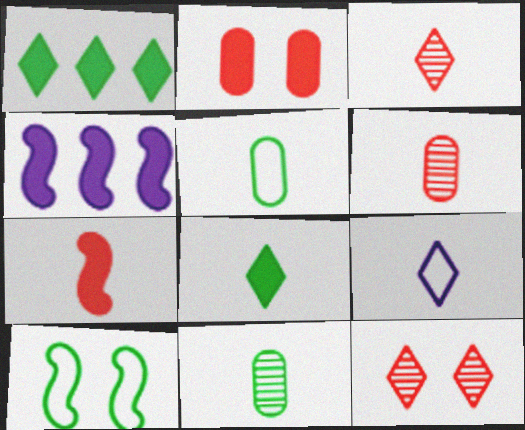[[1, 9, 12], 
[1, 10, 11], 
[2, 4, 8], 
[3, 8, 9], 
[4, 5, 12], 
[7, 9, 11]]